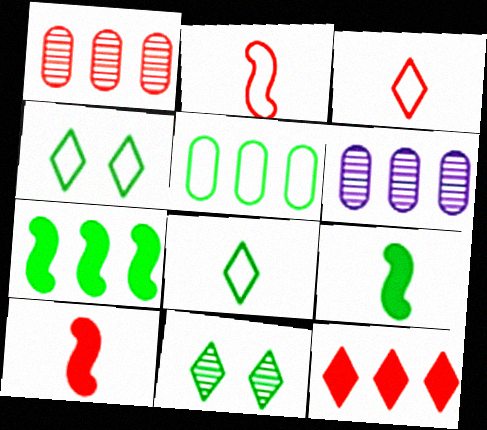[[4, 6, 10], 
[5, 9, 11]]